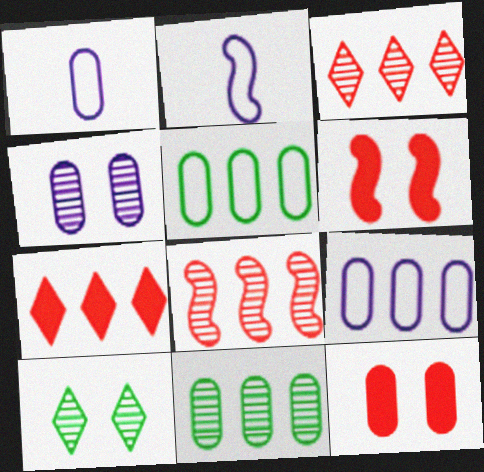[[1, 11, 12]]